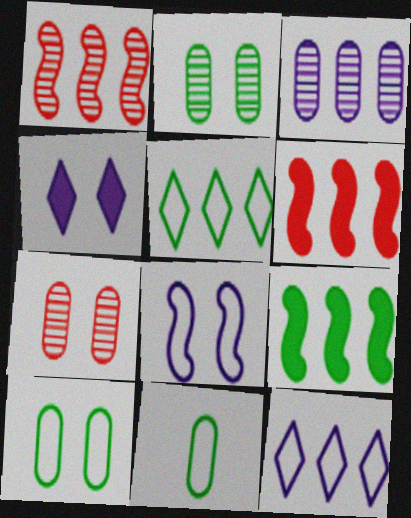[[1, 4, 11], 
[3, 5, 6]]